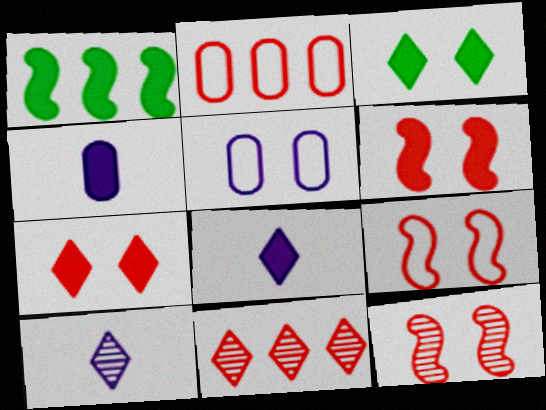[[1, 4, 7], 
[3, 5, 12], 
[6, 9, 12]]